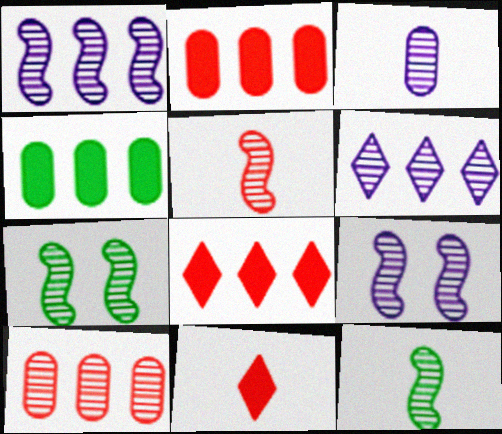[[1, 5, 7], 
[3, 6, 9]]